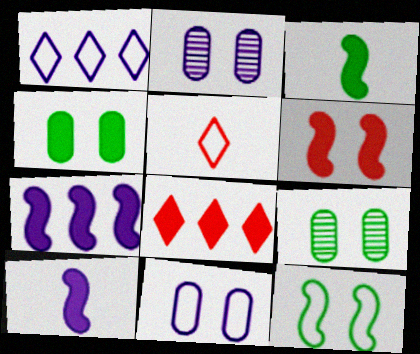[[1, 2, 10], 
[3, 6, 7], 
[4, 8, 10], 
[5, 7, 9]]